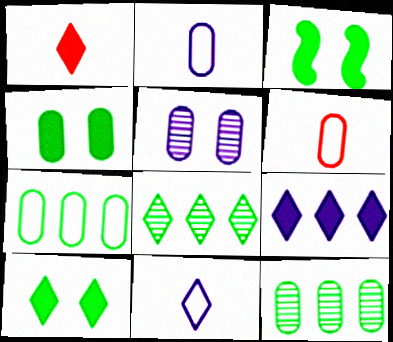[[1, 9, 10], 
[3, 4, 10]]